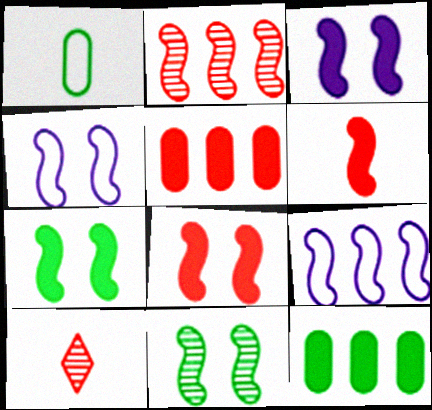[[3, 7, 8], 
[4, 8, 11], 
[4, 10, 12], 
[6, 9, 11]]